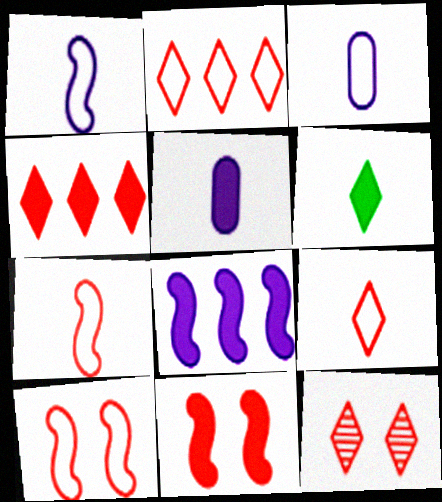[[4, 9, 12]]